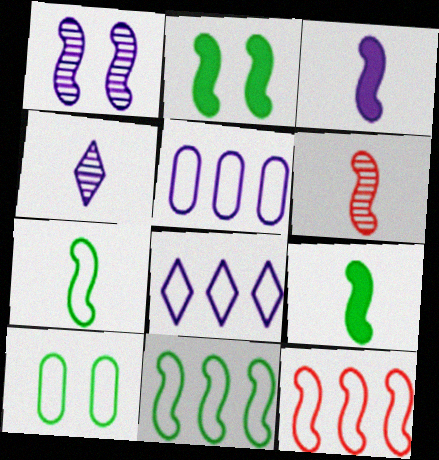[[1, 9, 12], 
[3, 6, 7]]